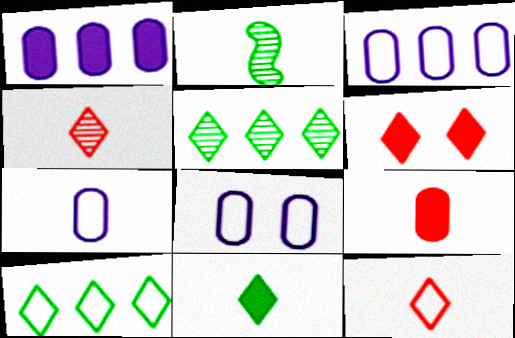[[2, 3, 6], 
[3, 7, 8]]